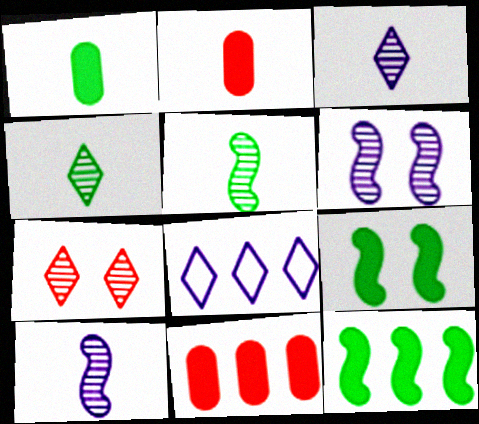[]